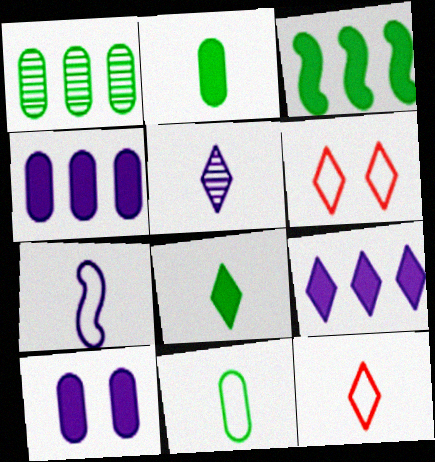[[5, 8, 12], 
[7, 11, 12]]